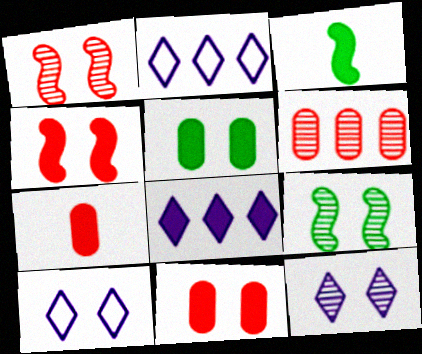[[1, 5, 10], 
[2, 7, 9], 
[3, 6, 10], 
[3, 8, 11], 
[9, 10, 11]]